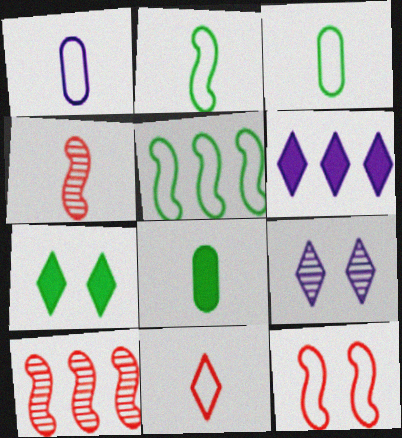[[1, 2, 11], 
[1, 7, 10]]